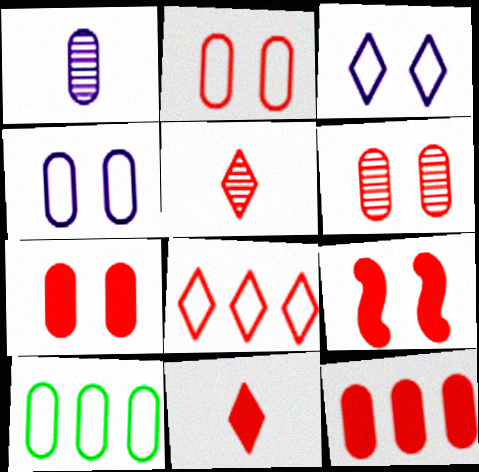[[1, 7, 10], 
[2, 6, 7], 
[9, 11, 12]]